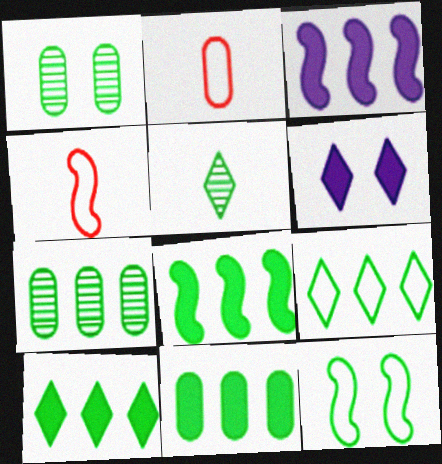[[4, 6, 7], 
[5, 11, 12], 
[7, 8, 9], 
[8, 10, 11]]